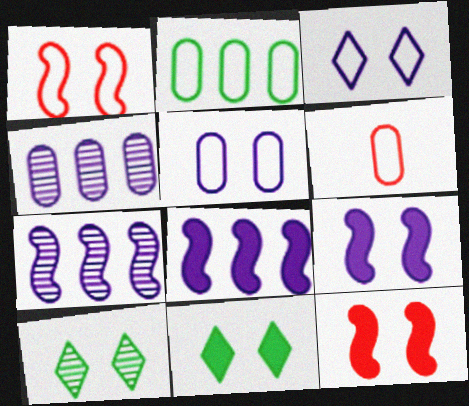[[2, 5, 6], 
[5, 10, 12], 
[6, 7, 11], 
[6, 8, 10]]